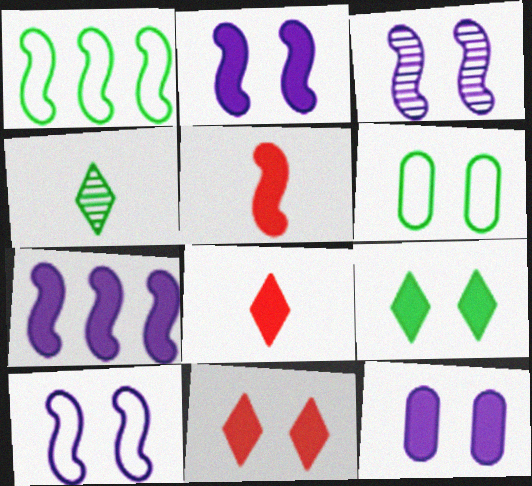[[1, 3, 5], 
[2, 3, 10], 
[3, 6, 11]]